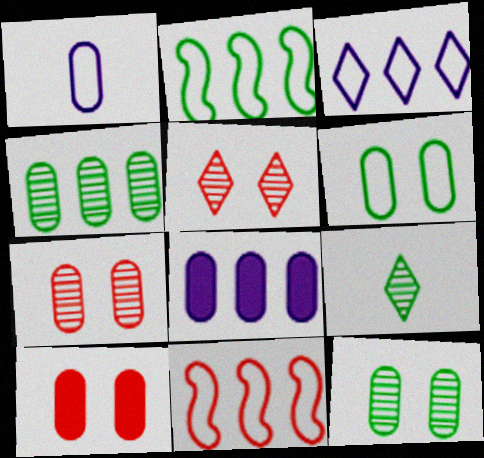[[1, 4, 10]]